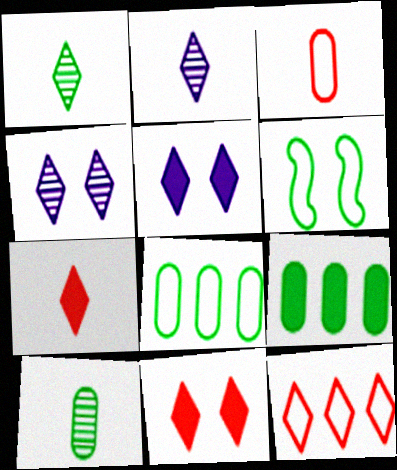[[1, 5, 12], 
[1, 6, 9]]